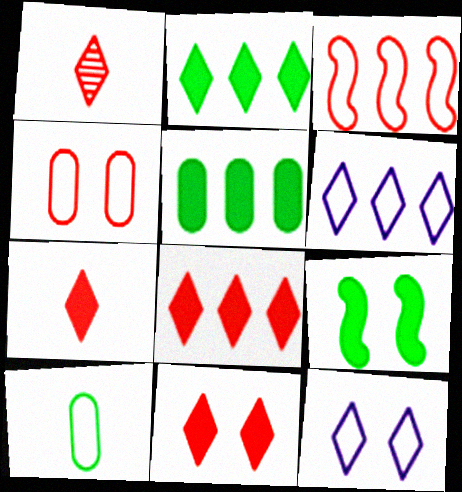[[1, 2, 12], 
[3, 10, 12], 
[7, 8, 11]]